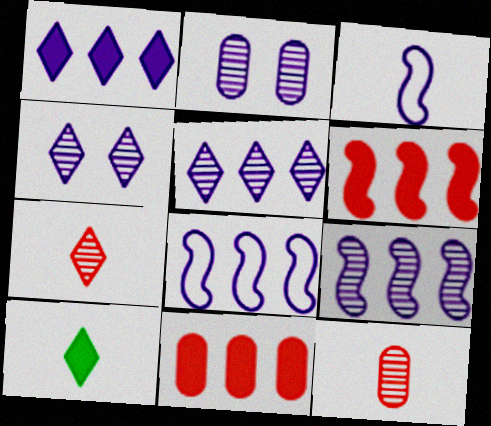[[1, 2, 3], 
[3, 10, 12]]